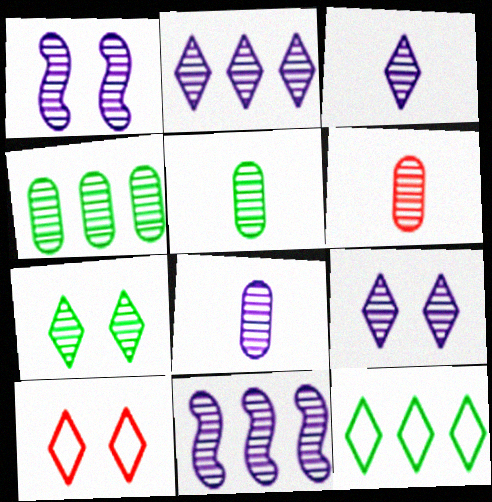[[1, 2, 8], 
[2, 3, 9], 
[5, 6, 8], 
[6, 7, 11], 
[8, 9, 11]]